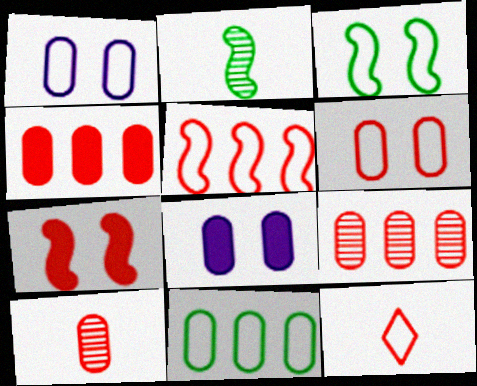[[4, 6, 10], 
[5, 6, 12], 
[7, 9, 12], 
[8, 10, 11]]